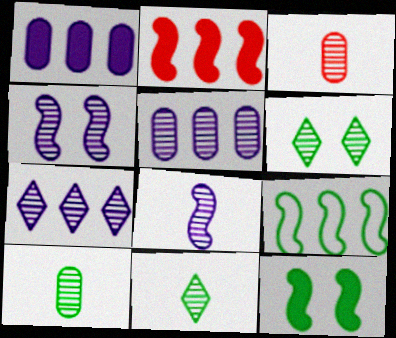[[3, 8, 11]]